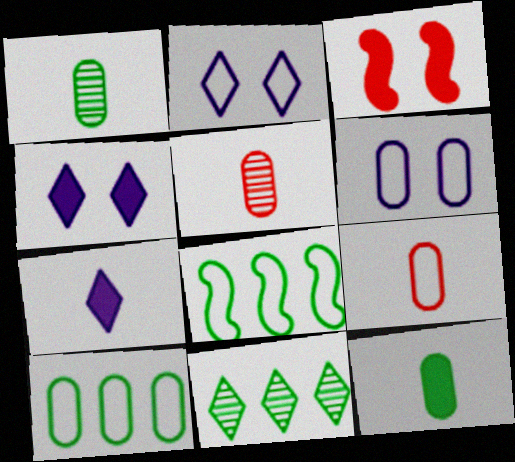[[2, 8, 9], 
[4, 5, 8], 
[6, 9, 10]]